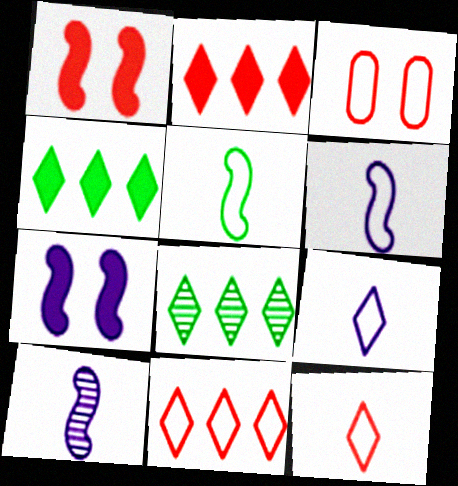[[3, 4, 10]]